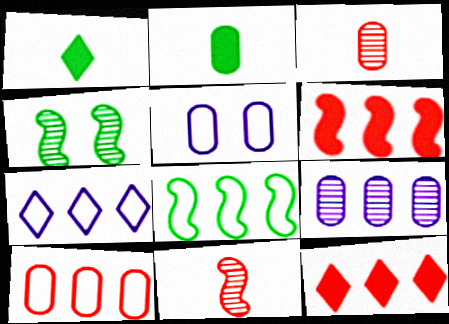[[7, 8, 10], 
[8, 9, 12]]